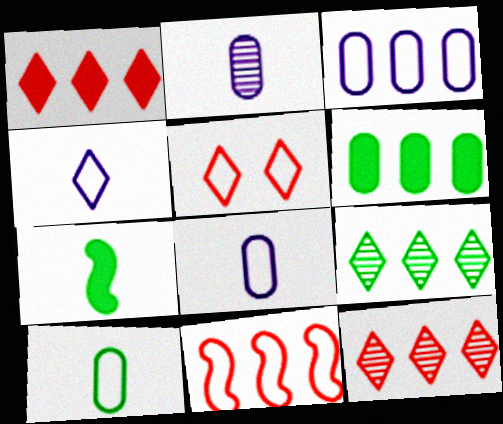[]